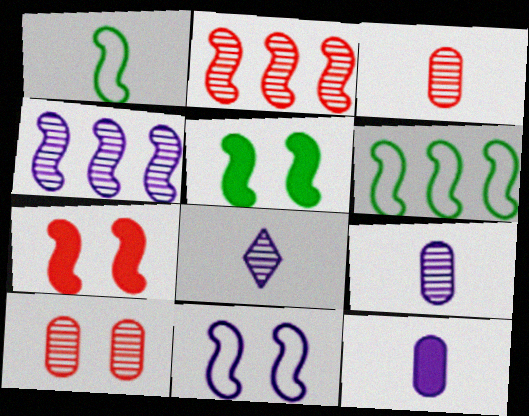[[1, 4, 7]]